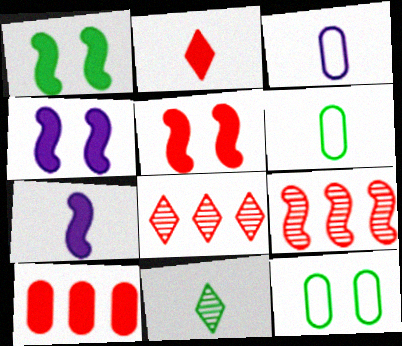[[1, 3, 8], 
[1, 4, 5], 
[2, 5, 10], 
[4, 6, 8], 
[7, 8, 12]]